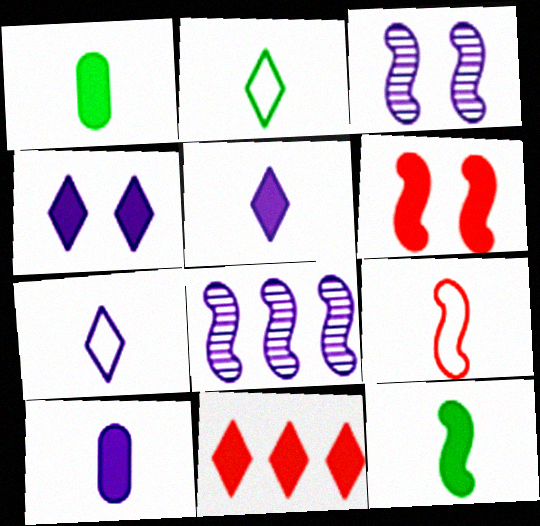[]